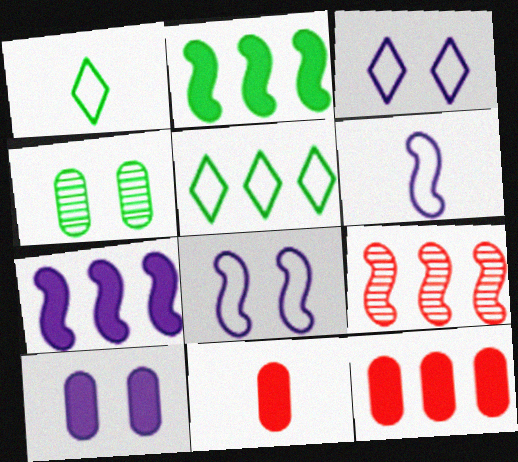[[1, 2, 4], 
[1, 9, 10]]